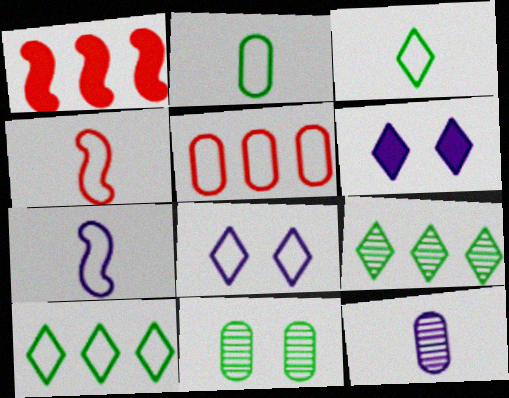[]